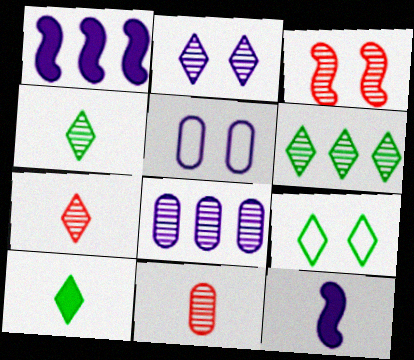[[1, 9, 11], 
[2, 6, 7], 
[3, 4, 8], 
[6, 9, 10]]